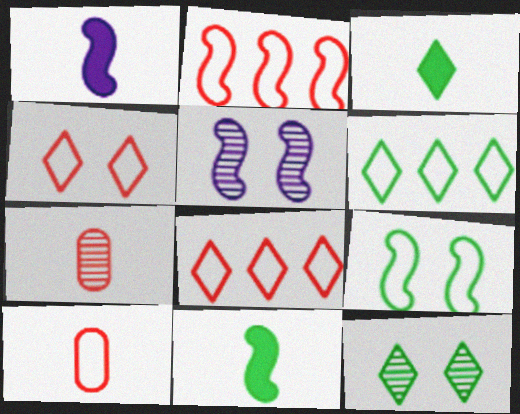[[2, 4, 10], 
[2, 5, 11], 
[3, 6, 12]]